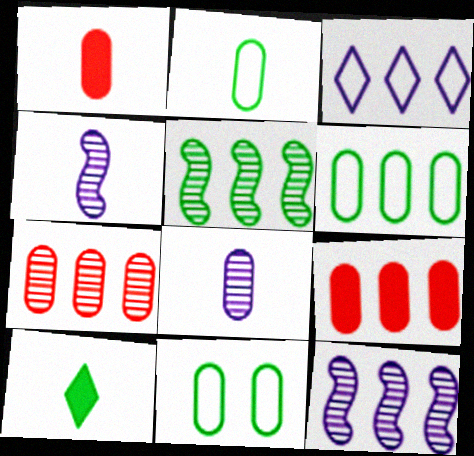[[1, 2, 8], 
[2, 6, 11], 
[3, 5, 9], 
[5, 10, 11], 
[8, 9, 11]]